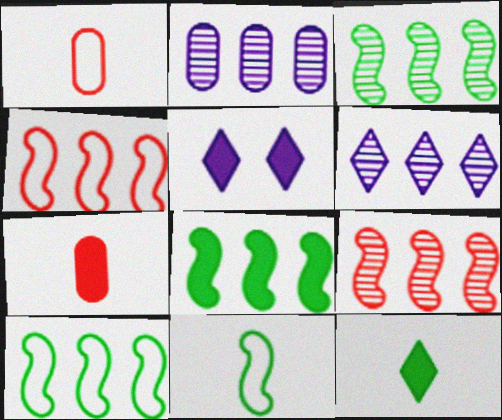[[1, 3, 5], 
[3, 8, 10], 
[5, 7, 8]]